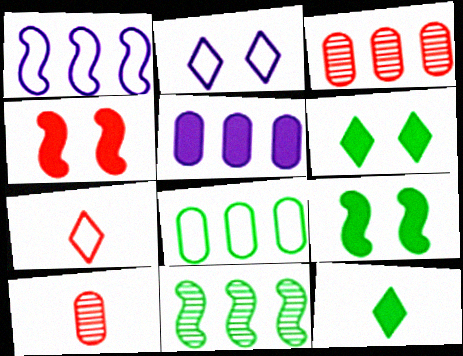[[1, 6, 10], 
[3, 4, 7], 
[3, 5, 8], 
[4, 5, 12]]